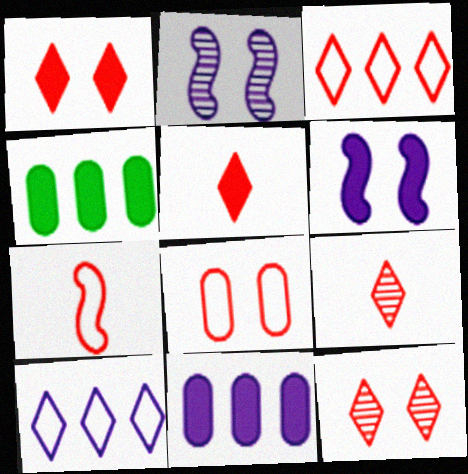[[1, 3, 9], 
[3, 5, 12], 
[3, 7, 8], 
[4, 5, 6]]